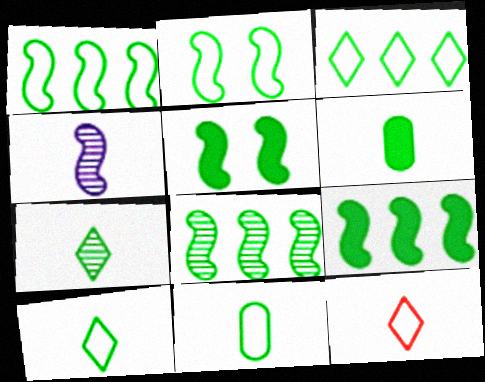[[1, 8, 9], 
[2, 3, 11], 
[4, 6, 12]]